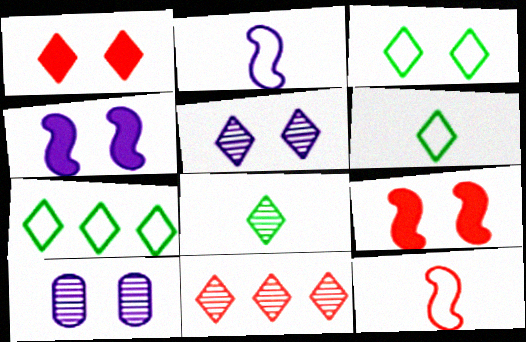[[1, 3, 5], 
[3, 6, 7], 
[3, 9, 10], 
[5, 8, 11]]